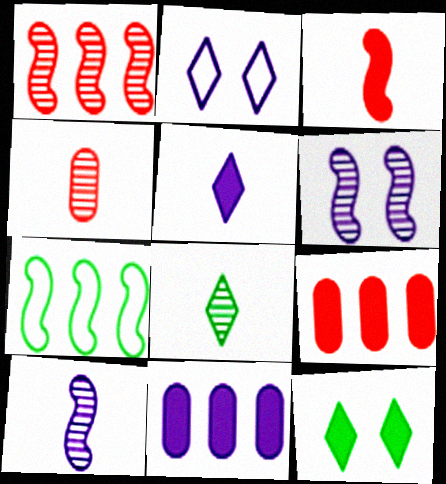[[2, 10, 11], 
[3, 6, 7], 
[3, 11, 12], 
[4, 8, 10]]